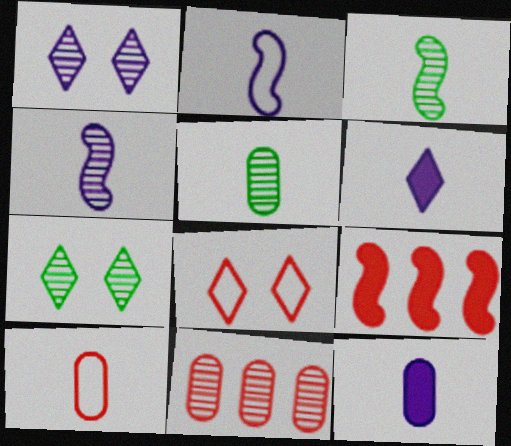[[1, 3, 11], 
[3, 6, 10], 
[4, 7, 11], 
[5, 10, 12]]